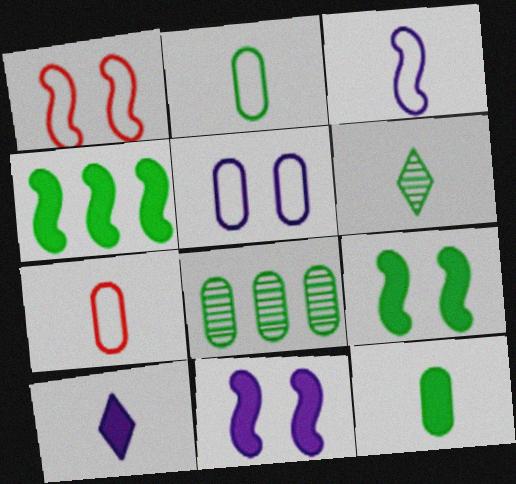[[1, 8, 10]]